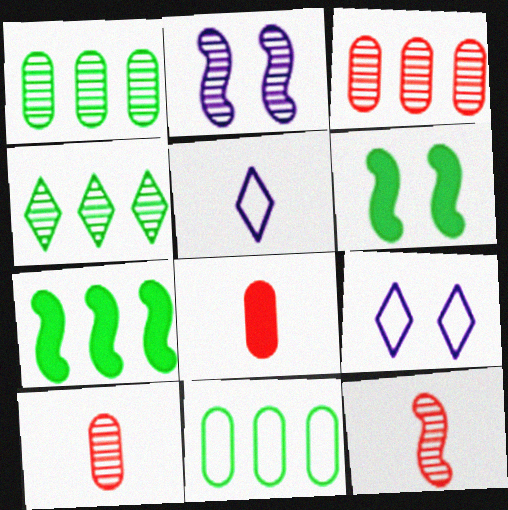[[2, 4, 10], 
[3, 5, 6], 
[4, 7, 11], 
[7, 9, 10]]